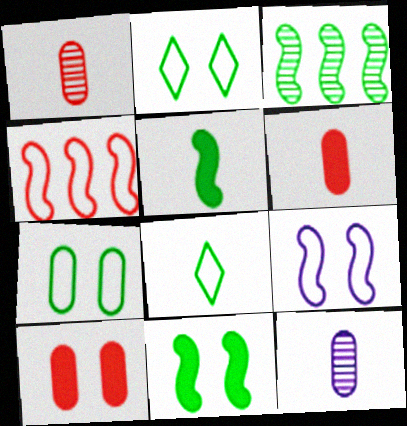[]